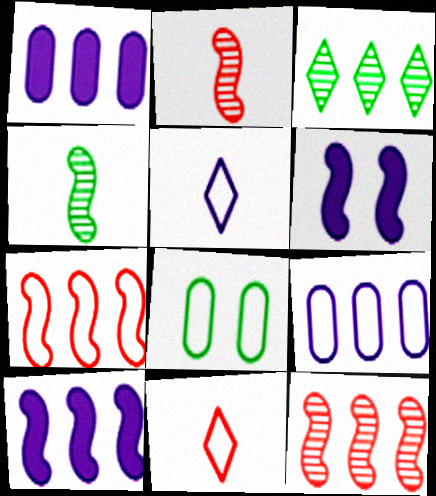[[1, 3, 7], 
[4, 6, 7], 
[5, 7, 8]]